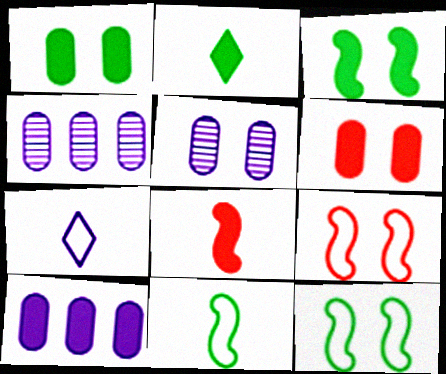[[2, 4, 9]]